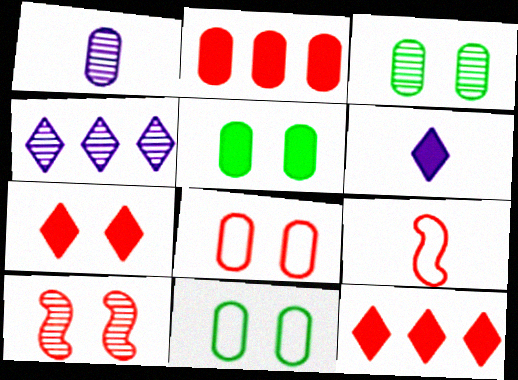[[1, 2, 11], 
[3, 5, 11], 
[4, 5, 9], 
[7, 8, 10]]